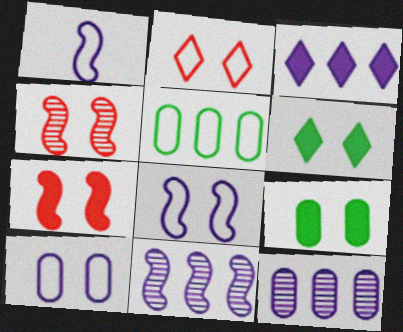[[1, 2, 5], 
[4, 6, 10]]